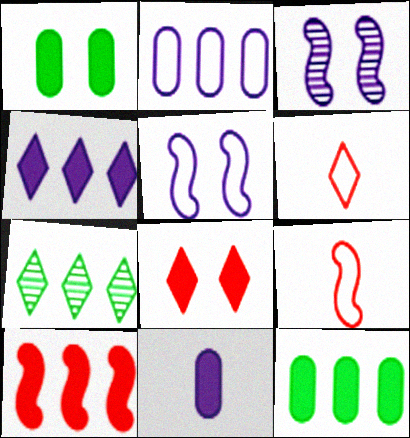[[2, 7, 10], 
[3, 6, 12], 
[4, 10, 12]]